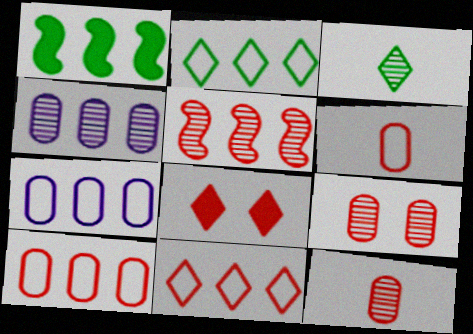[[1, 4, 11], 
[5, 6, 8]]